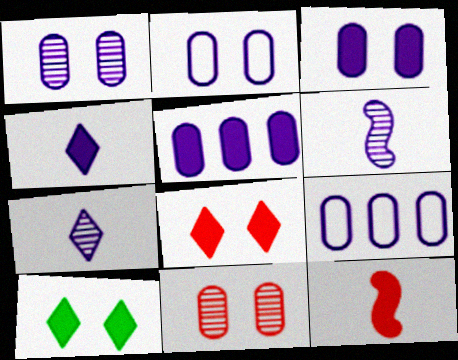[[1, 2, 3], 
[5, 10, 12]]